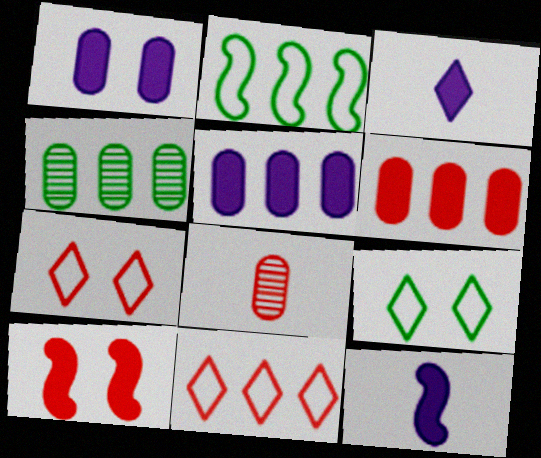[[4, 7, 12], 
[8, 10, 11]]